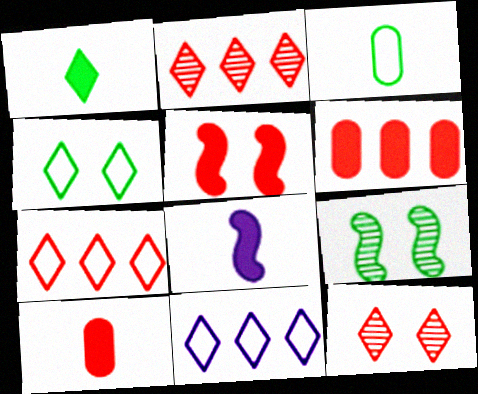[[1, 8, 10], 
[1, 11, 12], 
[9, 10, 11]]